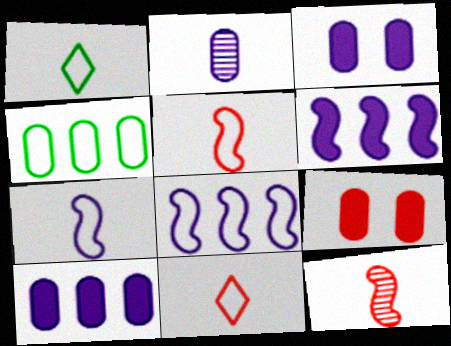[[2, 4, 9]]